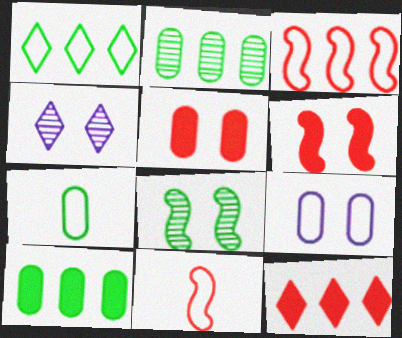[[1, 9, 11], 
[4, 10, 11]]